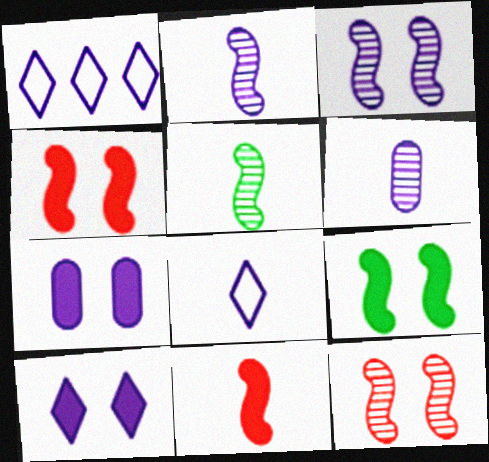[[1, 2, 7]]